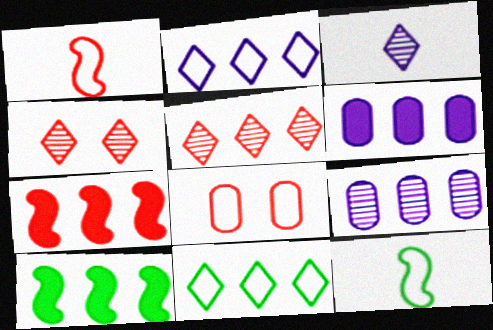[[2, 8, 12], 
[3, 8, 10], 
[4, 6, 12], 
[7, 9, 11]]